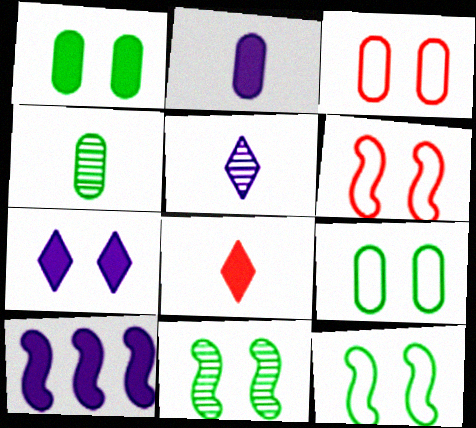[[1, 8, 10], 
[2, 7, 10], 
[3, 7, 11]]